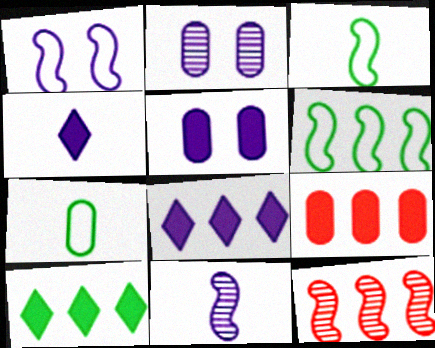[[2, 7, 9]]